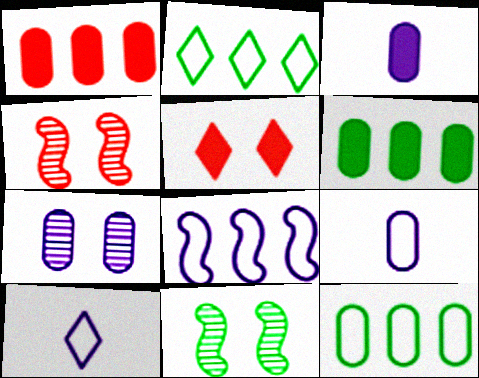[[1, 10, 11], 
[2, 3, 4], 
[4, 6, 10]]